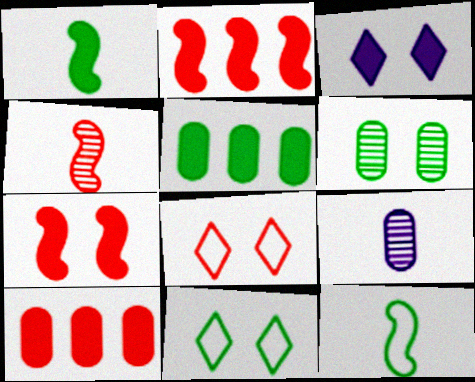[[1, 3, 10], 
[2, 9, 11], 
[4, 8, 10]]